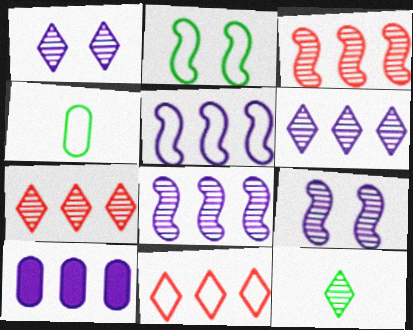[[1, 7, 12], 
[5, 6, 10]]